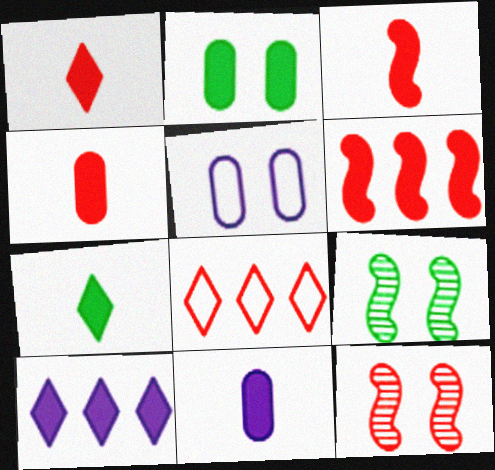[[1, 3, 4], 
[2, 3, 10], 
[3, 7, 11], 
[4, 8, 12], 
[8, 9, 11]]